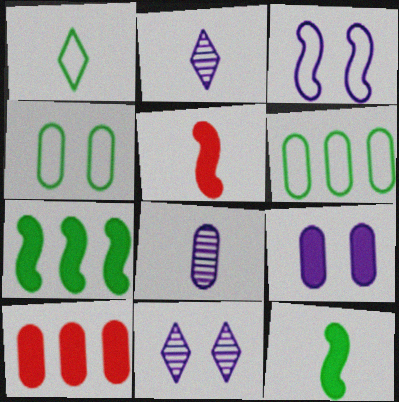[[1, 5, 8], 
[3, 9, 11], 
[4, 8, 10], 
[5, 6, 11]]